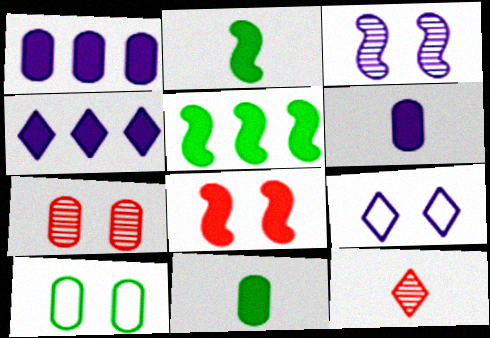[[4, 8, 11]]